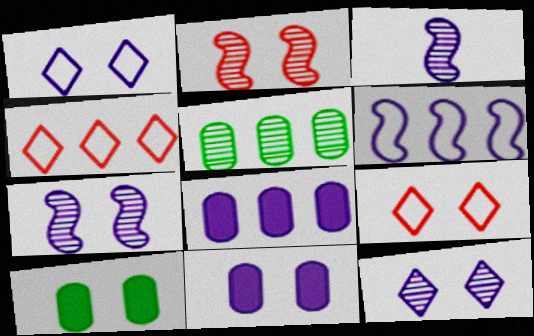[[1, 2, 10], 
[1, 3, 8], 
[1, 7, 11], 
[3, 4, 10], 
[7, 9, 10]]